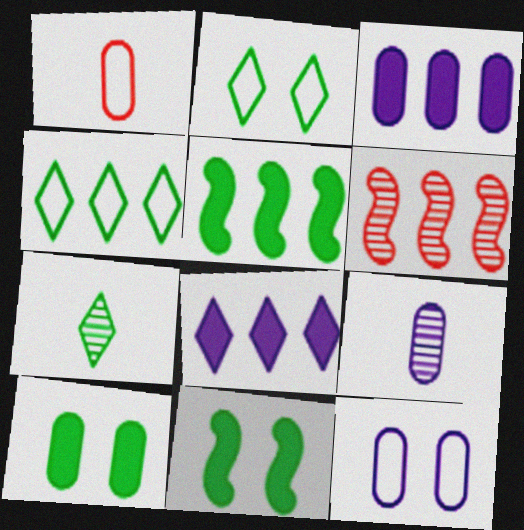[[3, 4, 6], 
[3, 9, 12]]